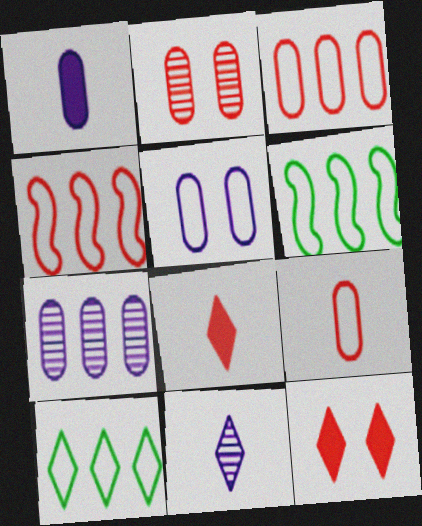[[1, 5, 7], 
[2, 4, 8], 
[10, 11, 12]]